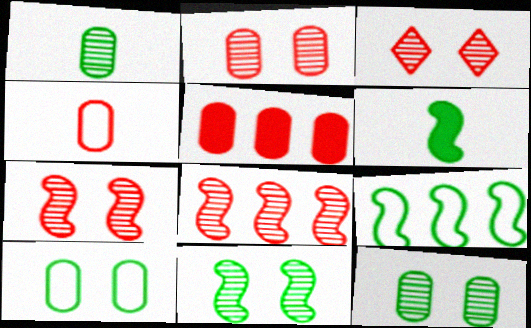[[2, 3, 7], 
[2, 4, 5], 
[6, 9, 11]]